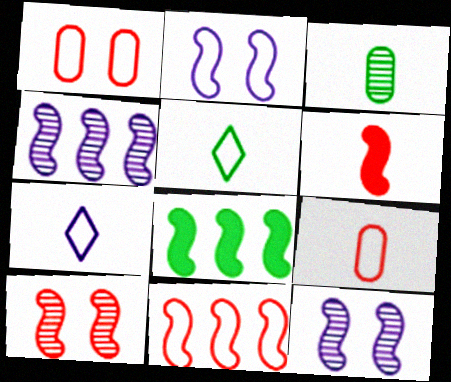[[3, 6, 7], 
[4, 8, 11], 
[6, 10, 11]]